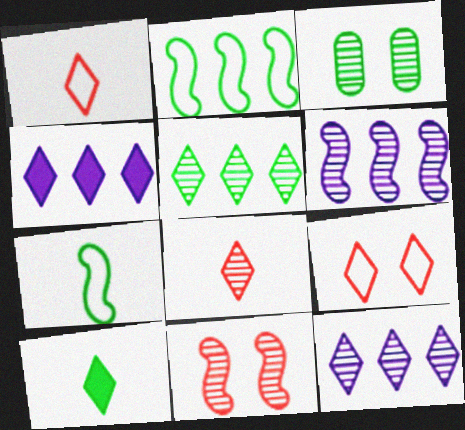[[2, 3, 10], 
[3, 6, 8], 
[9, 10, 12]]